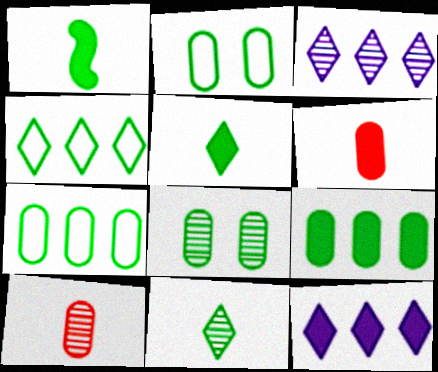[[1, 4, 8]]